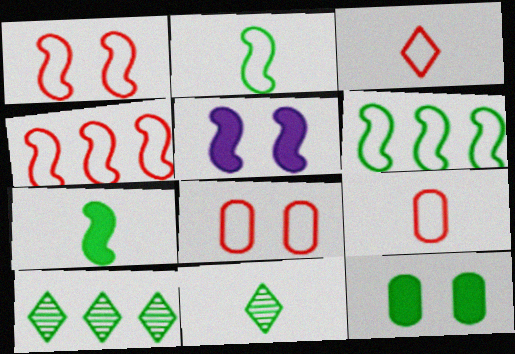[[2, 10, 12], 
[3, 4, 8], 
[5, 9, 10], 
[6, 11, 12]]